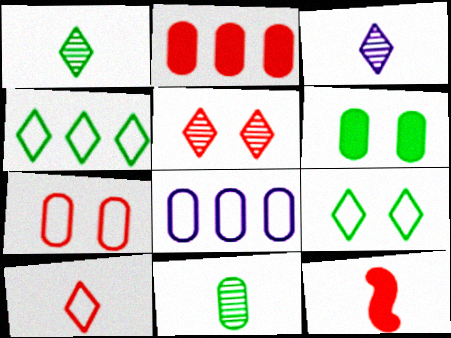[]